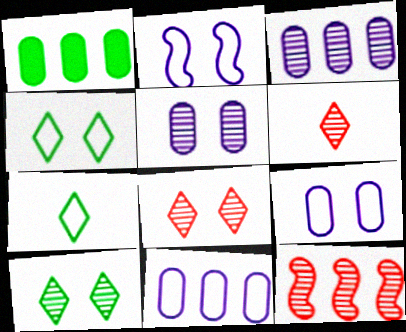[[1, 2, 6]]